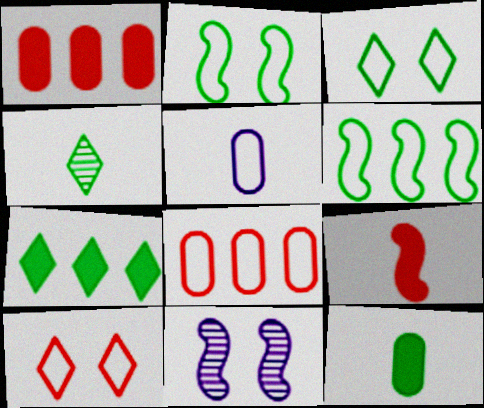[[3, 4, 7], 
[4, 5, 9], 
[5, 6, 10], 
[6, 9, 11]]